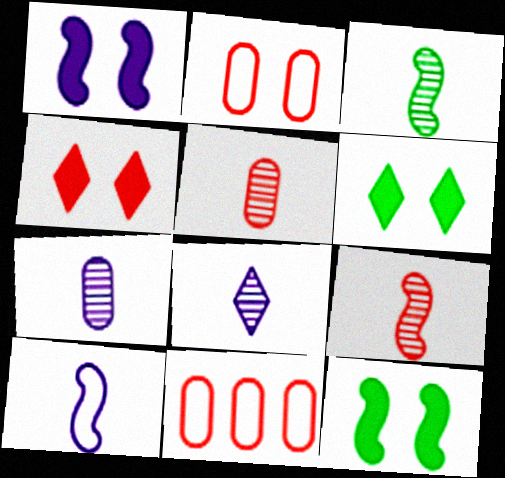[[3, 5, 8], 
[4, 9, 11], 
[8, 11, 12]]